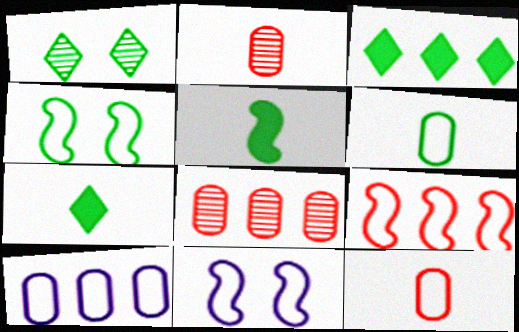[[2, 3, 11], 
[7, 8, 11]]